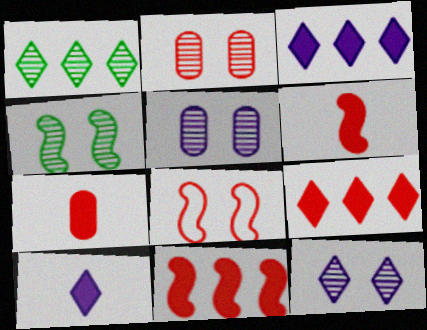[[2, 4, 12]]